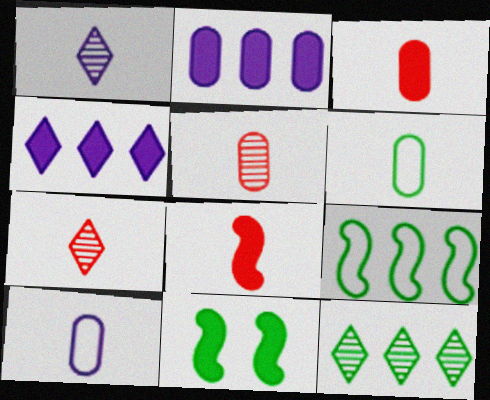[[1, 6, 8], 
[3, 4, 11], 
[6, 11, 12]]